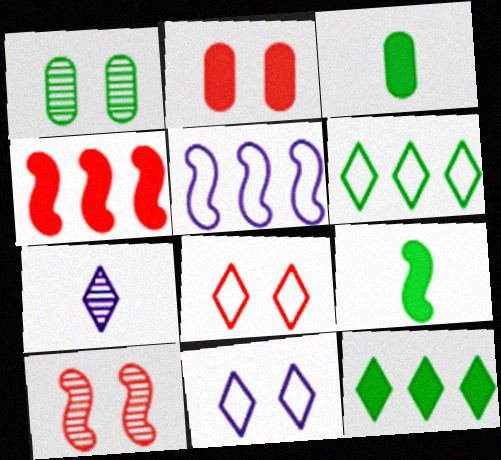[[1, 6, 9], 
[2, 8, 10], 
[5, 9, 10], 
[7, 8, 12]]